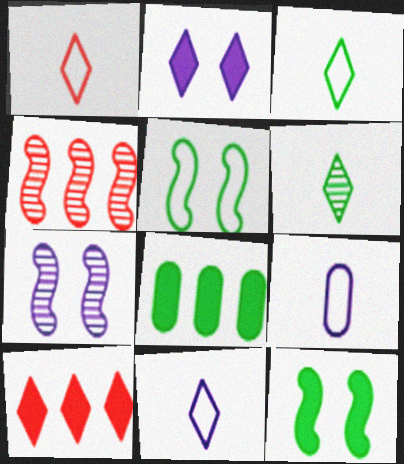[[1, 3, 11], 
[1, 7, 8], 
[5, 6, 8]]